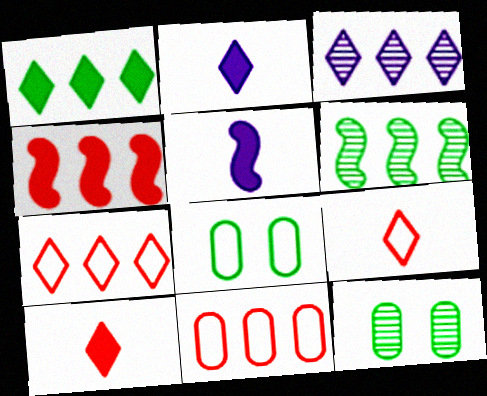[[1, 3, 7], 
[5, 7, 12]]